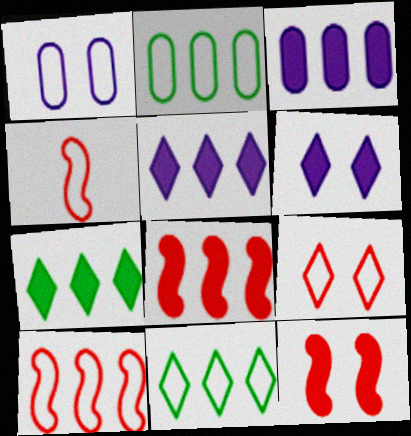[[1, 4, 11], 
[3, 7, 8]]